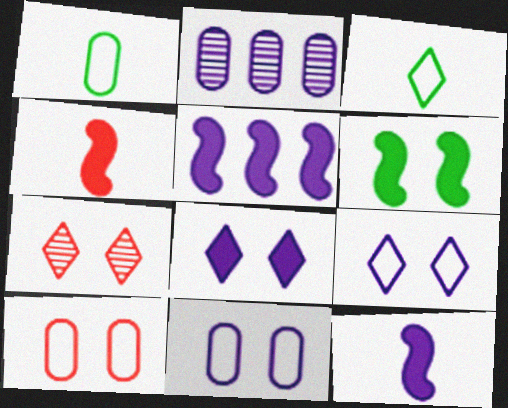[[1, 5, 7], 
[2, 9, 12], 
[4, 5, 6], 
[6, 7, 11]]